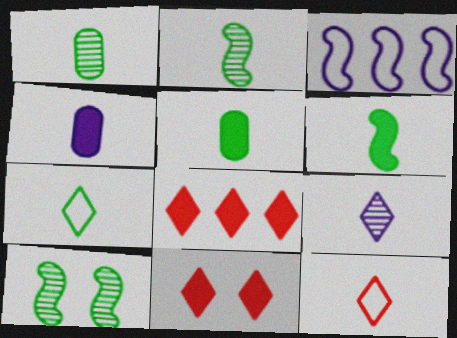[[1, 3, 11], 
[1, 6, 7], 
[2, 4, 12], 
[2, 5, 7]]